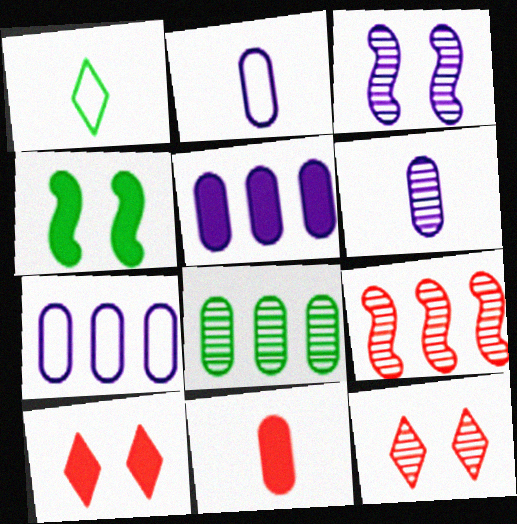[[1, 4, 8]]